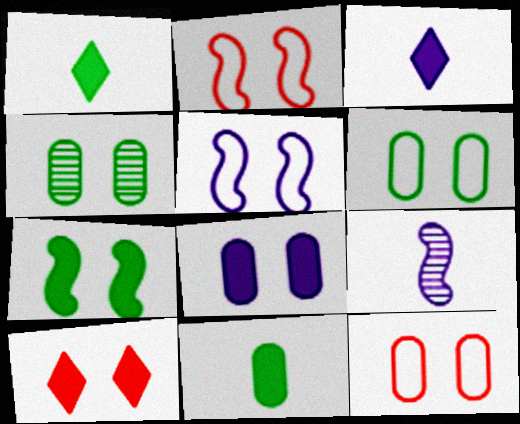[[4, 5, 10], 
[4, 8, 12], 
[7, 8, 10]]